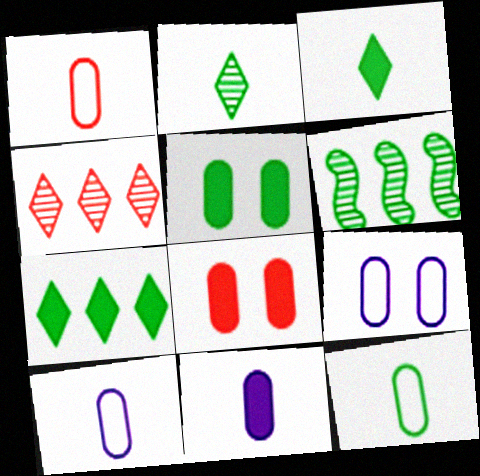[[1, 10, 12]]